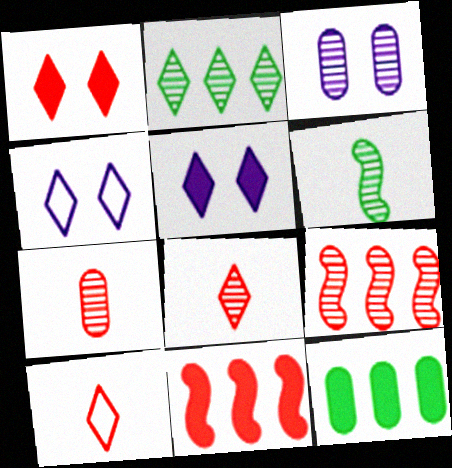[[2, 5, 10]]